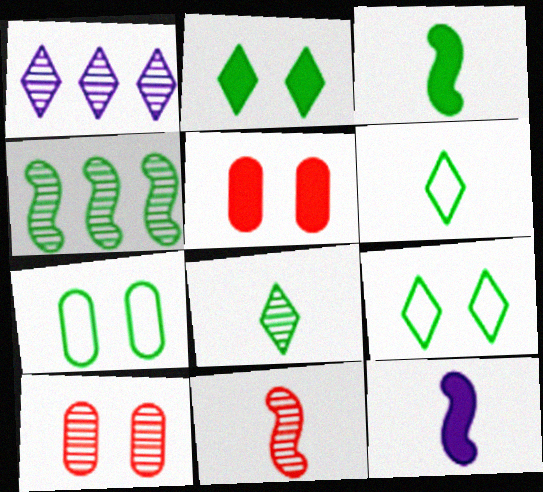[]